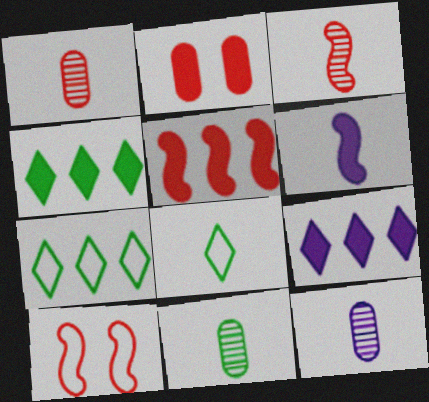[[1, 6, 8], 
[1, 11, 12], 
[2, 4, 6], 
[3, 5, 10], 
[4, 10, 12], 
[9, 10, 11]]